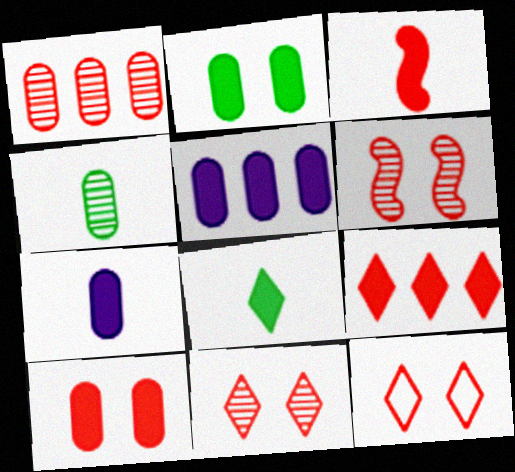[[1, 3, 12], 
[3, 7, 8], 
[3, 9, 10], 
[6, 10, 12]]